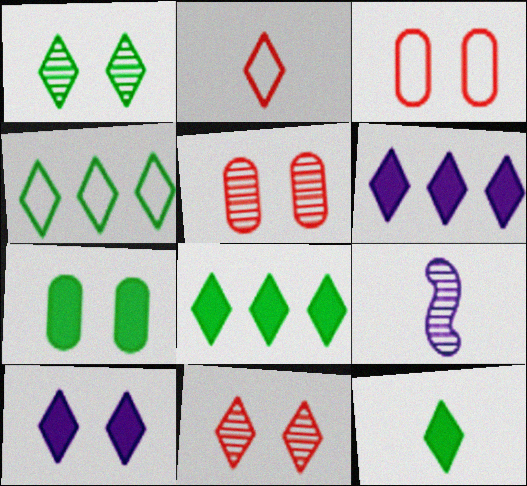[[1, 2, 6], 
[1, 4, 12], 
[3, 8, 9]]